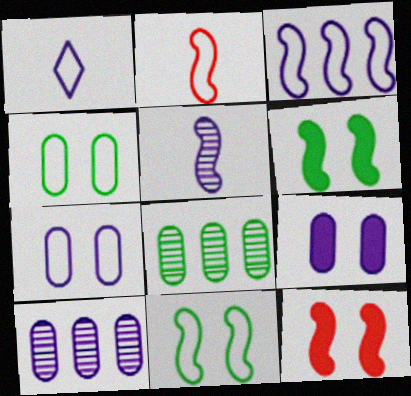[[1, 3, 7], 
[1, 8, 12], 
[2, 3, 11]]